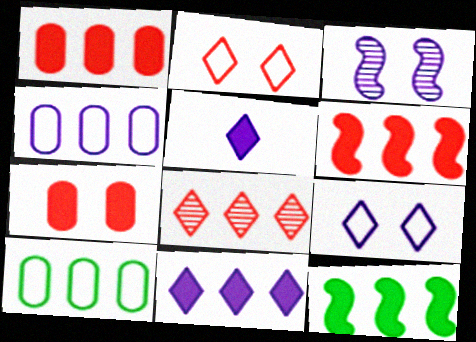[[1, 11, 12], 
[3, 4, 5], 
[4, 8, 12], 
[5, 7, 12]]